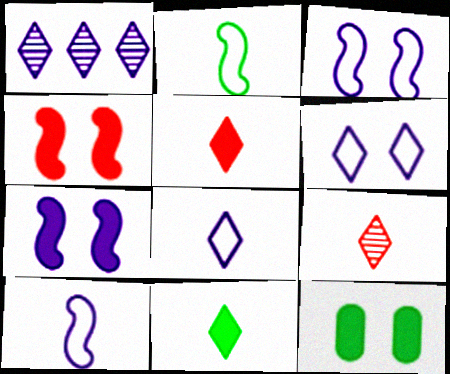[[8, 9, 11]]